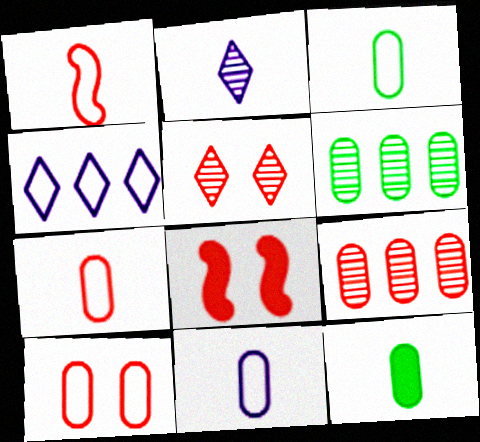[[1, 2, 12], 
[3, 7, 11], 
[5, 8, 10]]